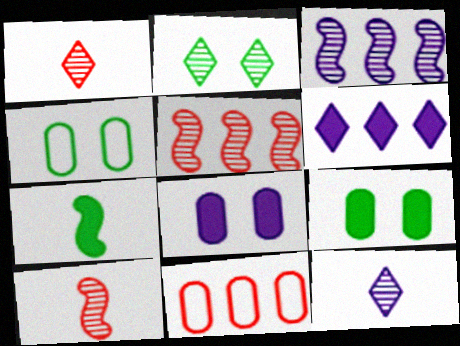[[4, 6, 10]]